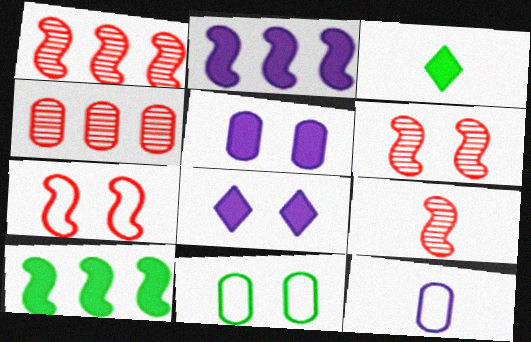[[1, 6, 9], 
[3, 9, 12], 
[6, 8, 11]]